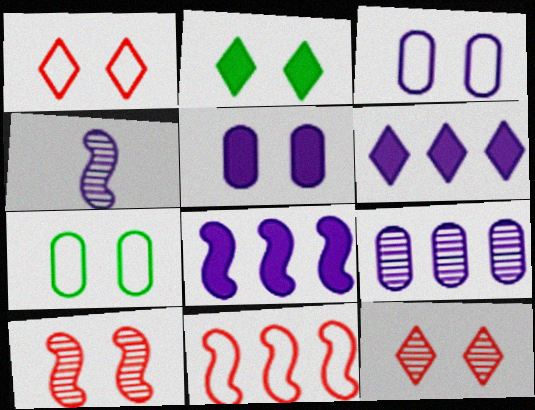[[2, 3, 10], 
[3, 4, 6]]